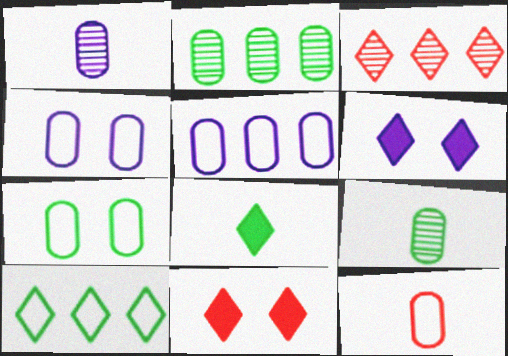[[5, 7, 12]]